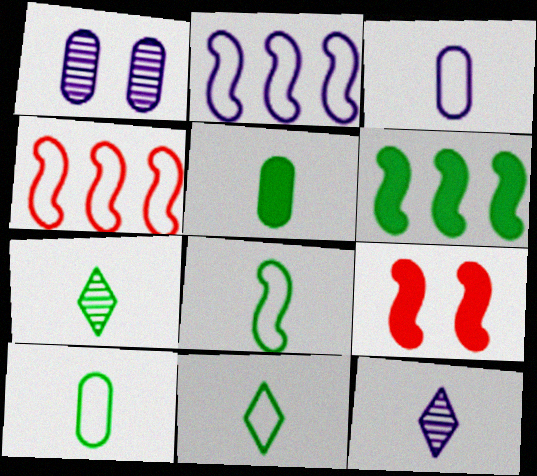[[5, 7, 8], 
[8, 10, 11]]